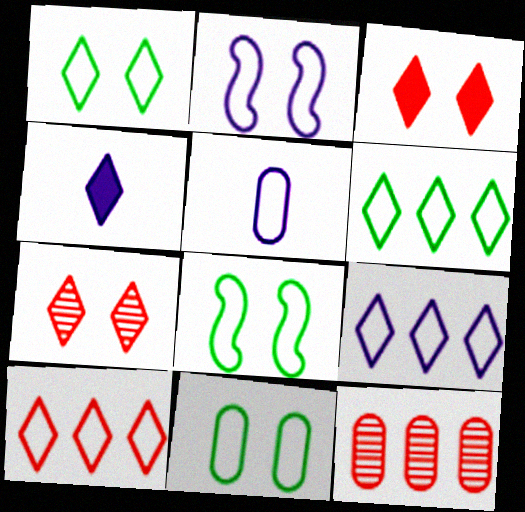[[1, 8, 11], 
[2, 5, 9], 
[4, 6, 7], 
[4, 8, 12], 
[5, 8, 10], 
[6, 9, 10]]